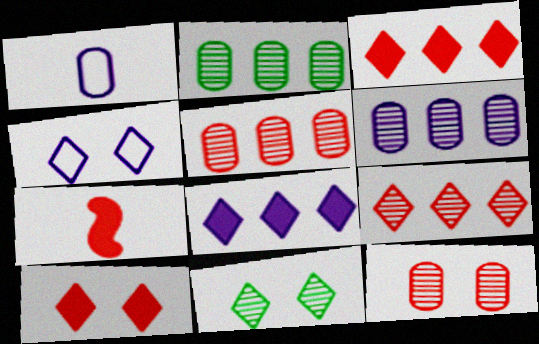[[2, 4, 7], 
[2, 5, 6], 
[4, 10, 11]]